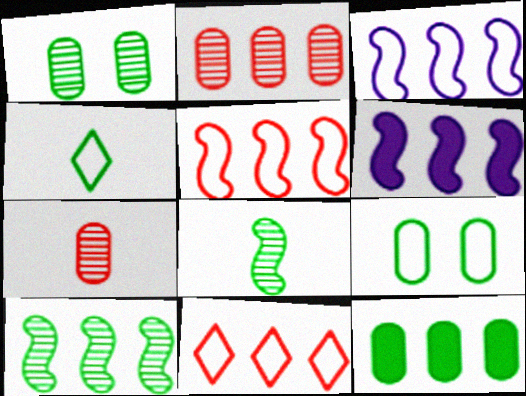[[5, 6, 10]]